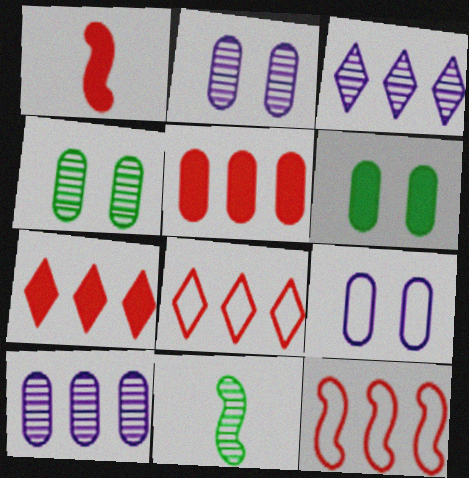[[7, 9, 11]]